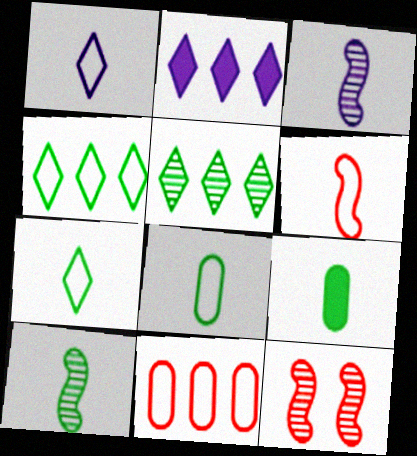[[1, 6, 8], 
[2, 8, 12], 
[7, 9, 10]]